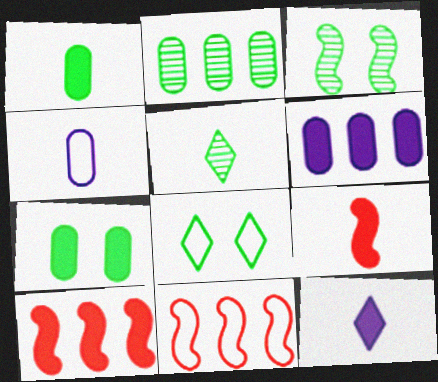[[1, 9, 12], 
[2, 3, 5], 
[3, 7, 8], 
[4, 5, 9], 
[4, 8, 11], 
[7, 10, 12]]